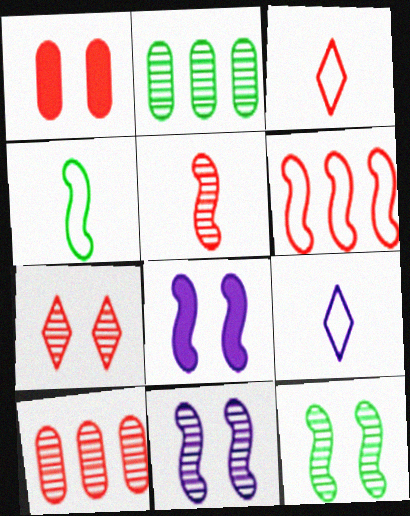[[2, 3, 8], 
[5, 7, 10]]